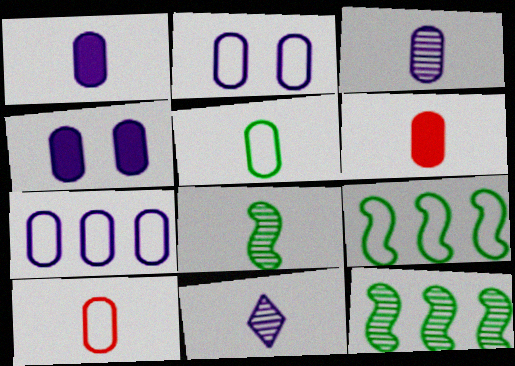[[3, 4, 7], 
[3, 5, 6]]